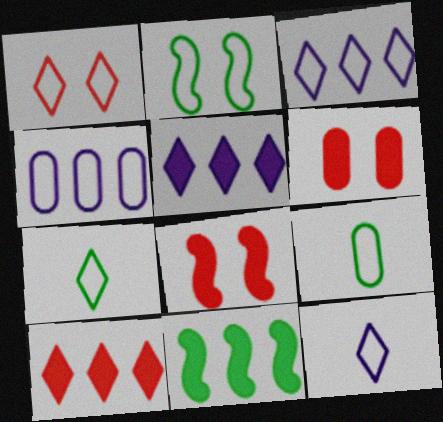[[1, 3, 7]]